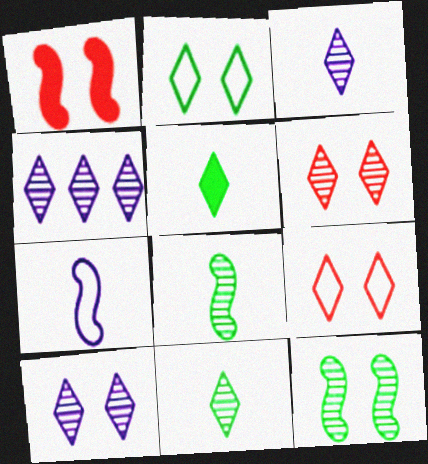[[3, 4, 10], 
[4, 5, 9], 
[4, 6, 11]]